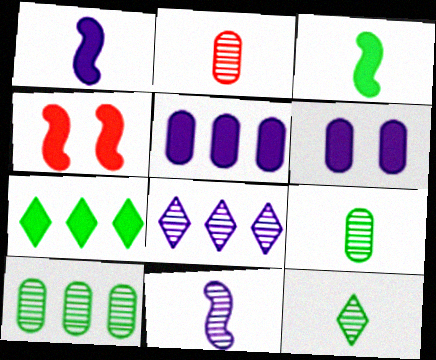[[2, 11, 12]]